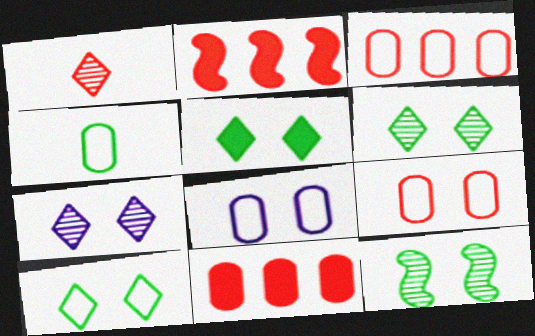[[1, 2, 9], 
[2, 4, 7], 
[3, 4, 8], 
[5, 6, 10]]